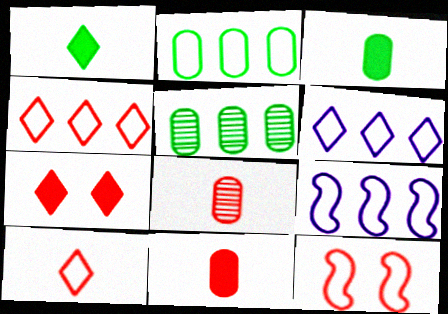[[2, 4, 9]]